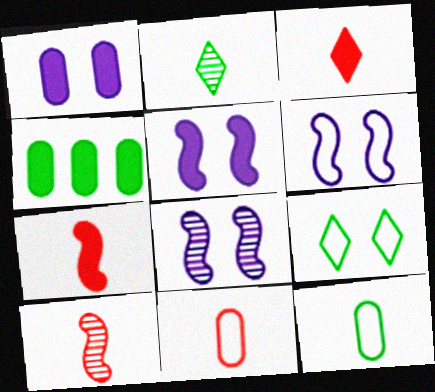[[3, 4, 5], 
[3, 10, 11], 
[5, 6, 8]]